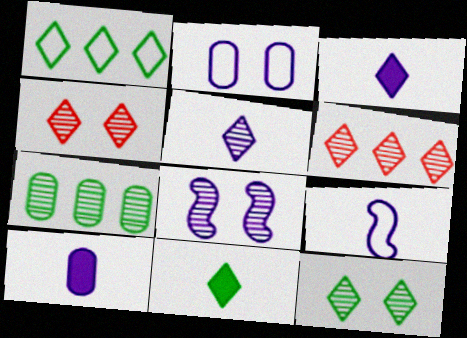[[1, 3, 4], 
[1, 11, 12], 
[5, 6, 12], 
[5, 9, 10]]